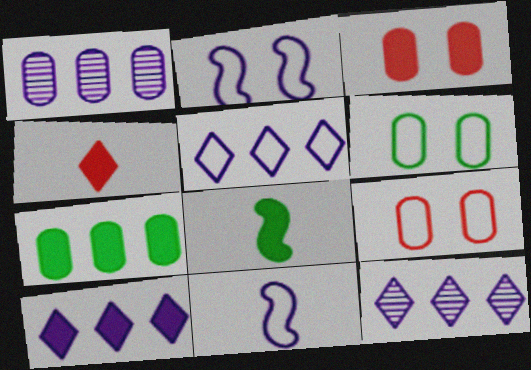[[3, 8, 10], 
[5, 10, 12], 
[8, 9, 12]]